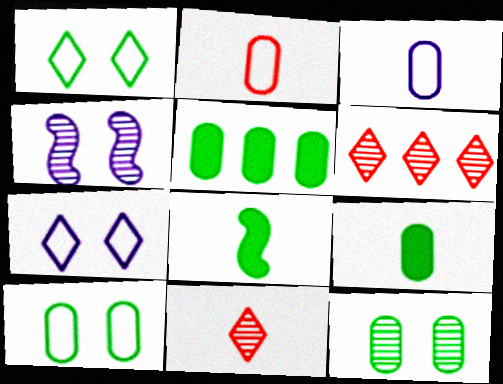[[3, 8, 11]]